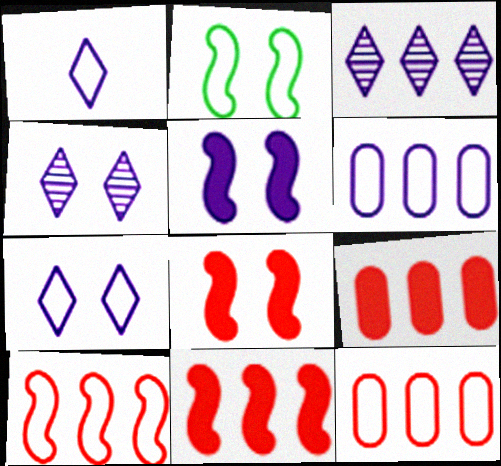[[1, 2, 12]]